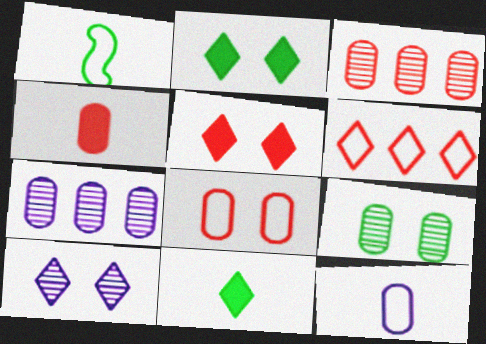[[1, 5, 7], 
[3, 4, 8], 
[6, 10, 11]]